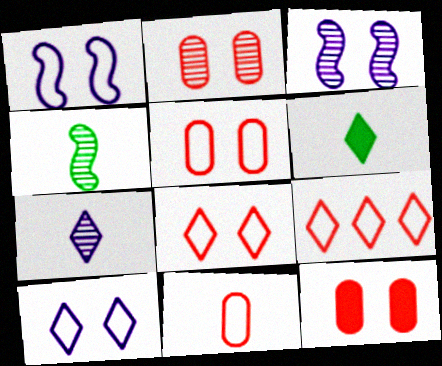[[2, 5, 12]]